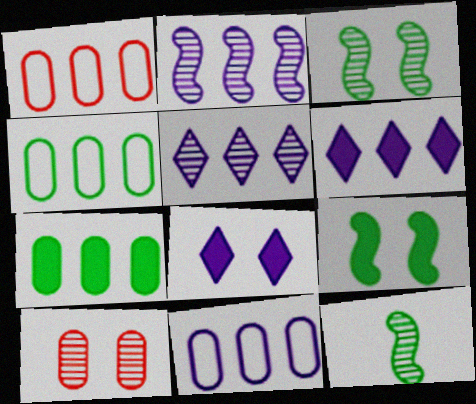[[1, 4, 11], 
[1, 8, 12], 
[2, 6, 11], 
[5, 10, 12]]